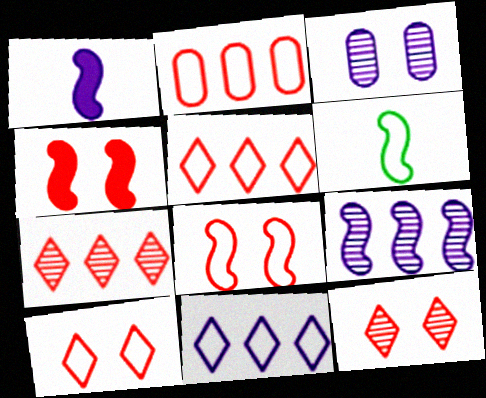[[1, 3, 11], 
[4, 6, 9]]